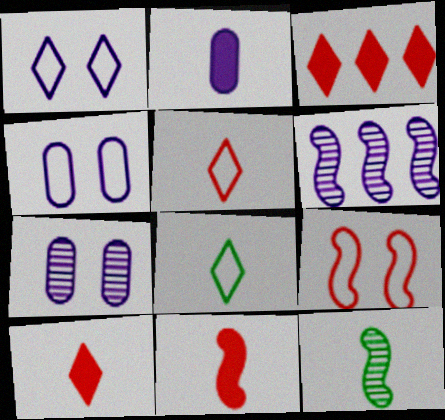[[1, 2, 6], 
[2, 5, 12], 
[3, 4, 12]]